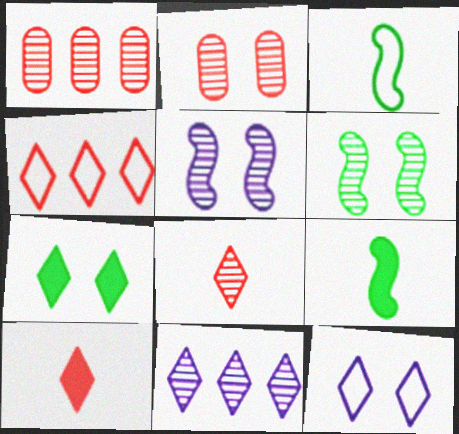[[1, 9, 12]]